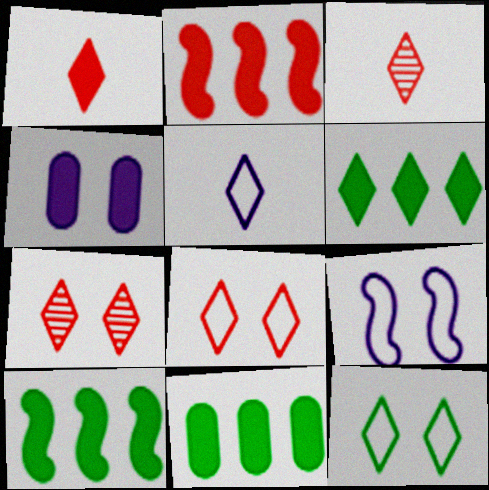[[1, 4, 10], 
[3, 9, 11], 
[5, 6, 7], 
[6, 10, 11]]